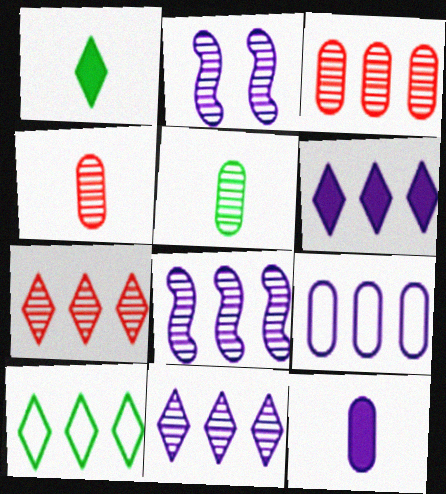[[2, 5, 7], 
[6, 7, 10], 
[6, 8, 9]]